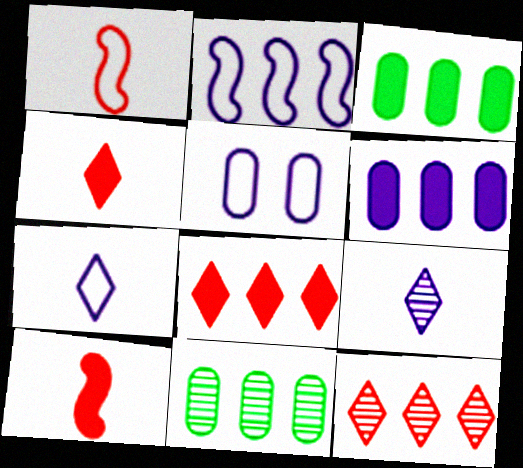[[2, 3, 12], 
[2, 5, 7], 
[2, 8, 11]]